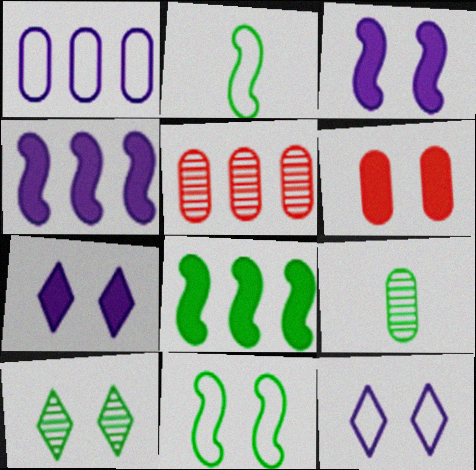[[1, 6, 9], 
[2, 5, 7]]